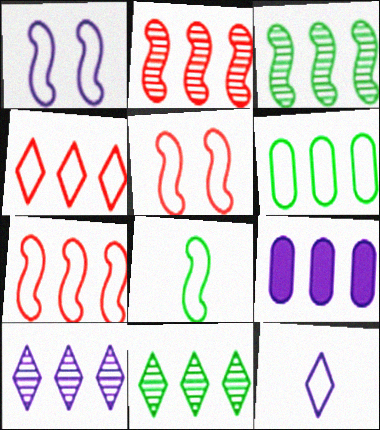[[1, 7, 8], 
[3, 4, 9], 
[5, 6, 12], 
[7, 9, 11]]